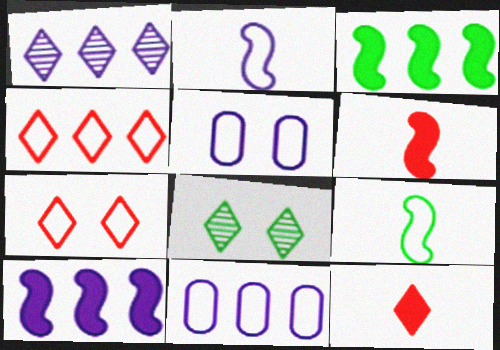[[1, 10, 11], 
[4, 5, 9], 
[6, 8, 11], 
[7, 9, 11]]